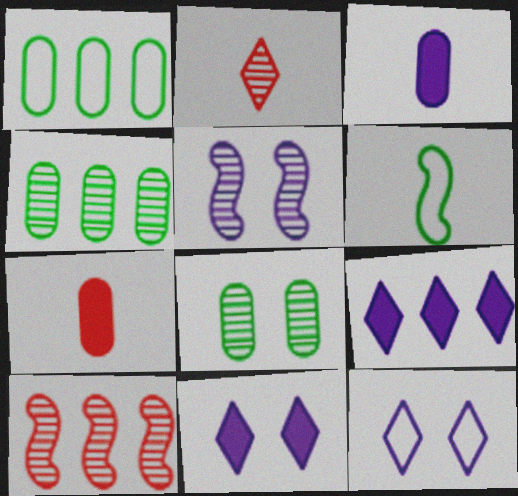[[1, 9, 10], 
[2, 3, 6], 
[2, 4, 5]]